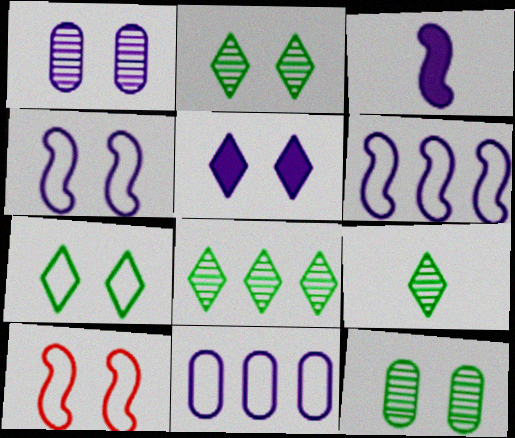[[1, 4, 5], 
[2, 8, 9], 
[5, 10, 12]]